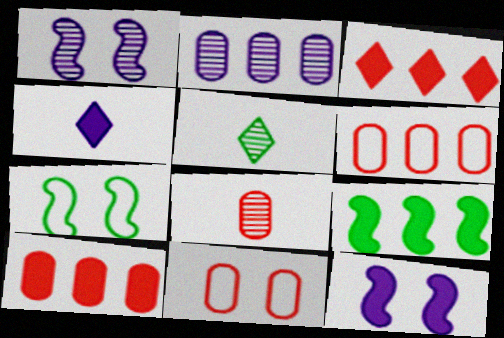[[5, 6, 12], 
[8, 10, 11]]